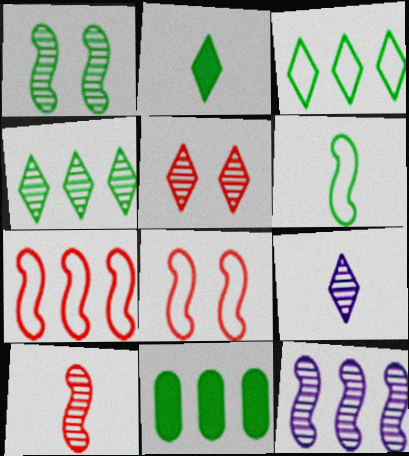[[1, 10, 12], 
[4, 5, 9], 
[8, 9, 11]]